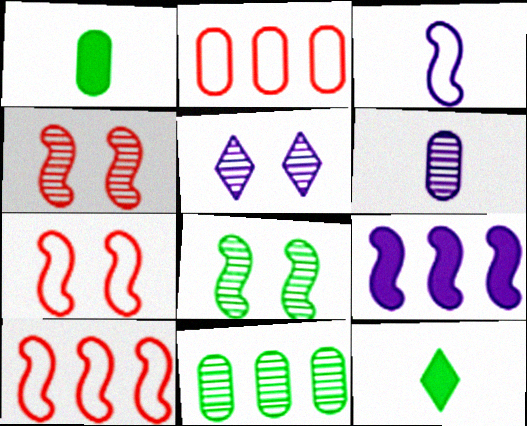[[1, 5, 10]]